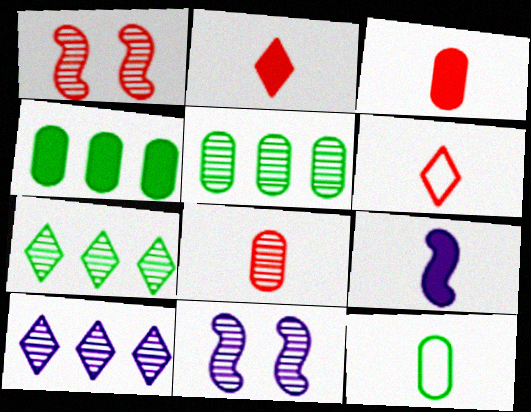[[4, 6, 11], 
[7, 8, 11]]